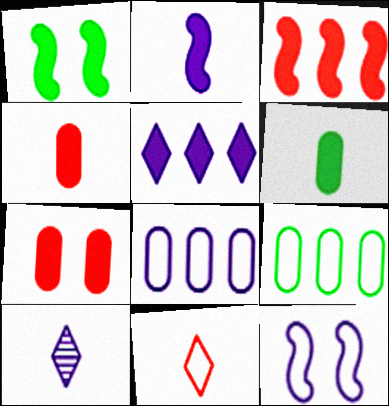[[1, 2, 3], 
[1, 4, 5], 
[9, 11, 12]]